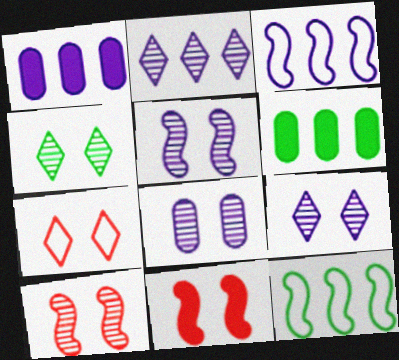[[1, 2, 3], 
[4, 8, 10], 
[5, 8, 9]]